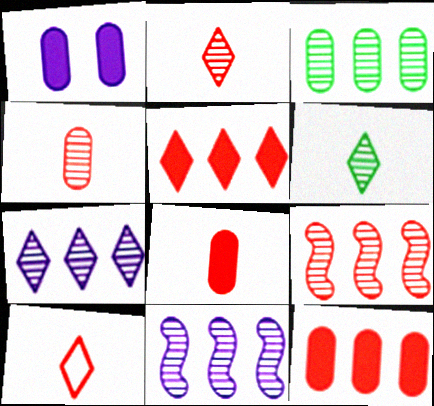[[3, 7, 9]]